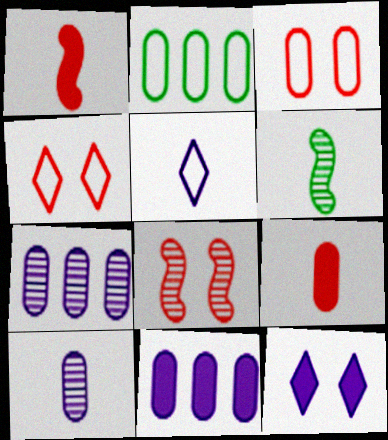[[4, 6, 11], 
[5, 6, 9]]